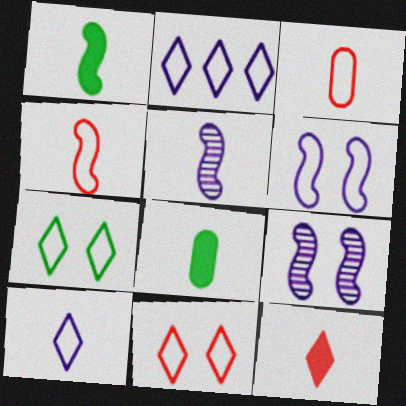[[1, 4, 5]]